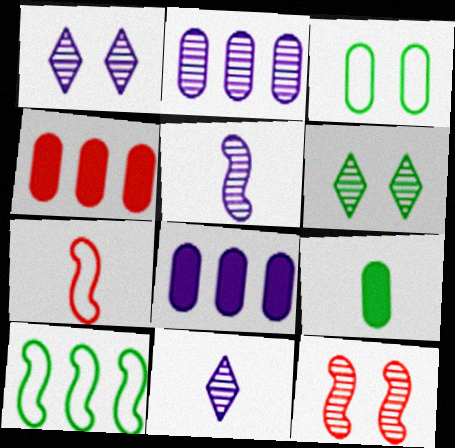[[1, 2, 5], 
[6, 7, 8], 
[6, 9, 10], 
[7, 9, 11]]